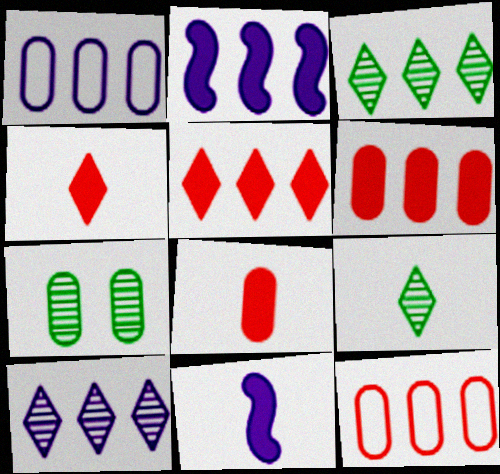[[1, 2, 10], 
[1, 7, 8], 
[2, 3, 12]]